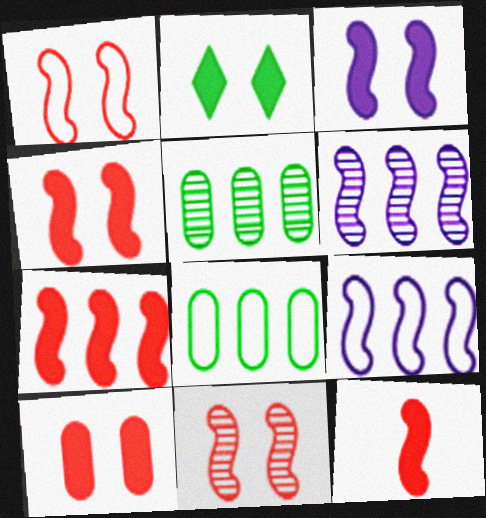[[1, 4, 11], 
[2, 3, 10], 
[4, 7, 12]]